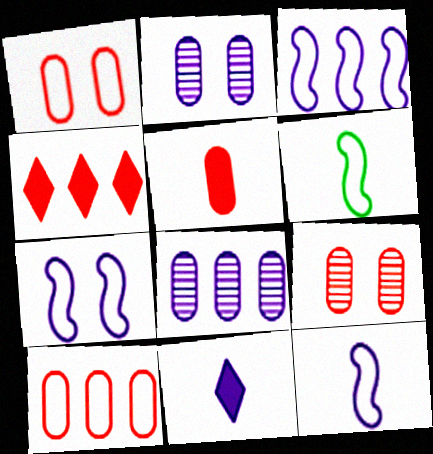[[2, 3, 11], 
[2, 4, 6], 
[3, 7, 12], 
[5, 9, 10], 
[7, 8, 11]]